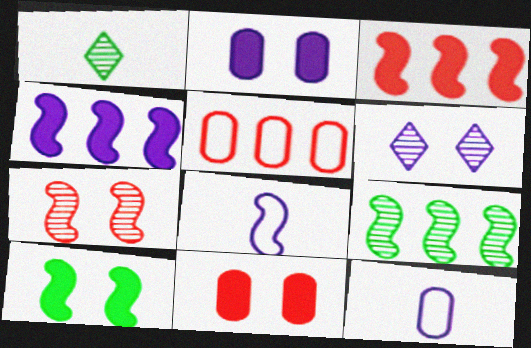[[4, 6, 12]]